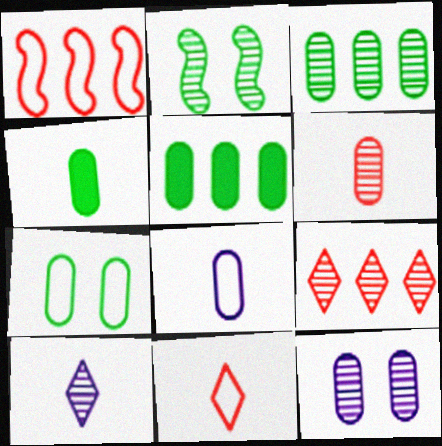[[3, 4, 7], 
[3, 6, 12], 
[4, 6, 8]]